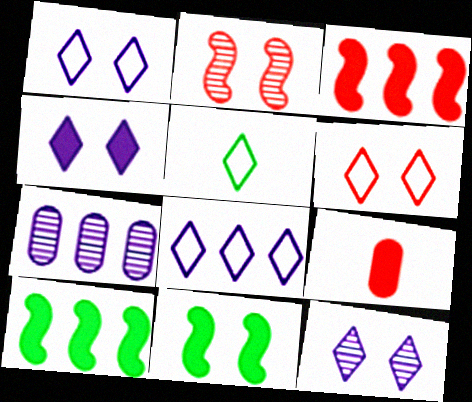[[1, 4, 12], 
[4, 9, 10], 
[5, 6, 8]]